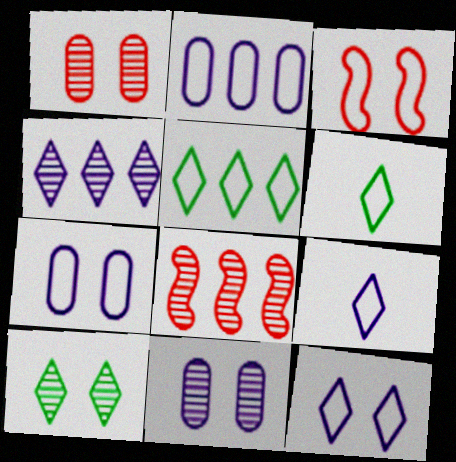[[2, 3, 6]]